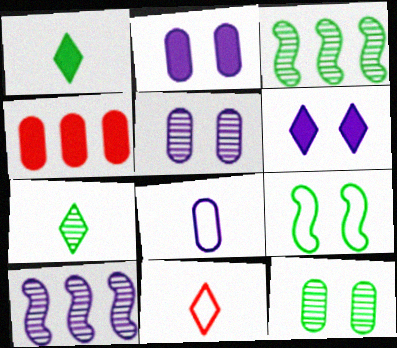[[2, 3, 11], 
[3, 7, 12], 
[4, 8, 12], 
[6, 8, 10]]